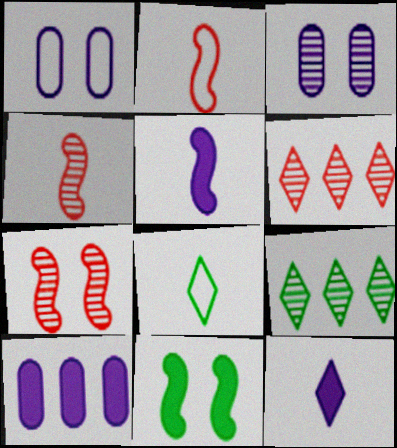[[3, 4, 9], 
[7, 8, 10]]